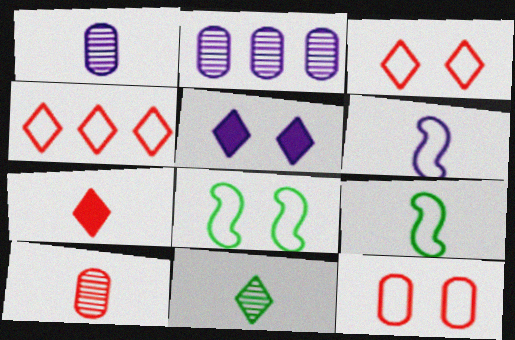[[1, 7, 9], 
[2, 5, 6], 
[2, 7, 8], 
[4, 5, 11]]